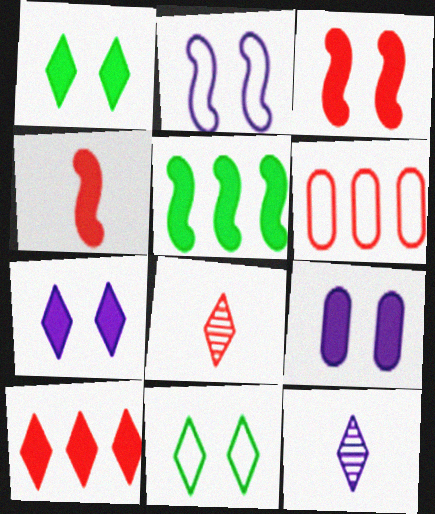[[1, 3, 9], 
[3, 6, 8], 
[10, 11, 12]]